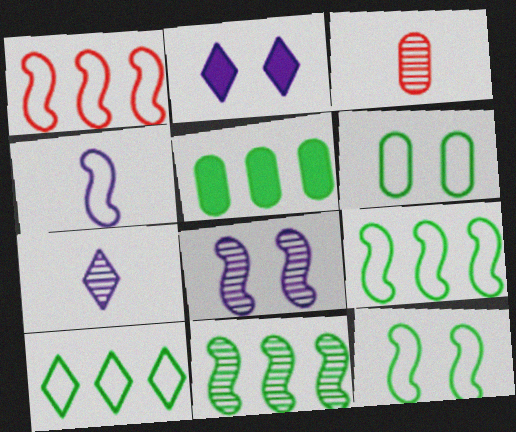[[1, 4, 12], 
[2, 3, 9], 
[5, 10, 11]]